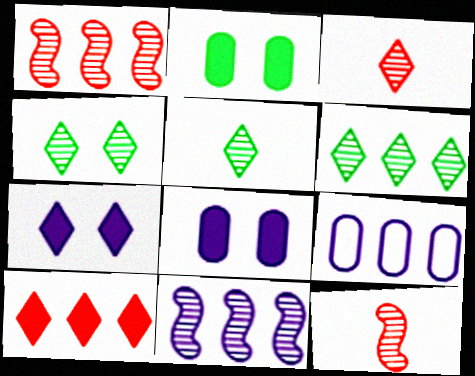[[4, 5, 6]]